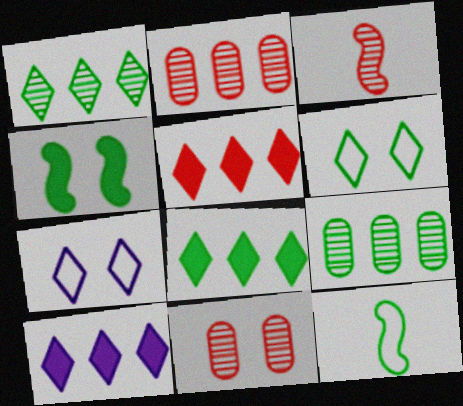[[4, 7, 11], 
[5, 8, 10], 
[10, 11, 12]]